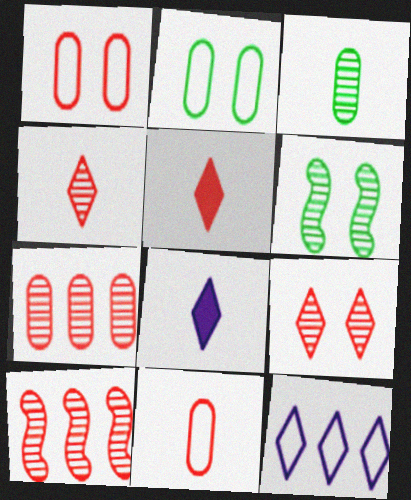[[1, 5, 10], 
[2, 8, 10]]